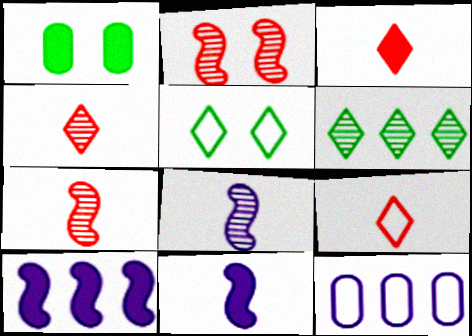[[1, 3, 10], 
[3, 4, 9]]